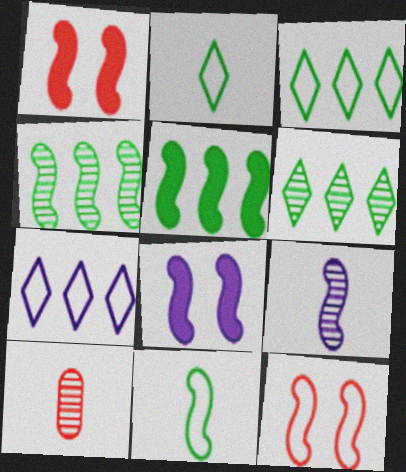[[3, 8, 10], 
[5, 9, 12]]